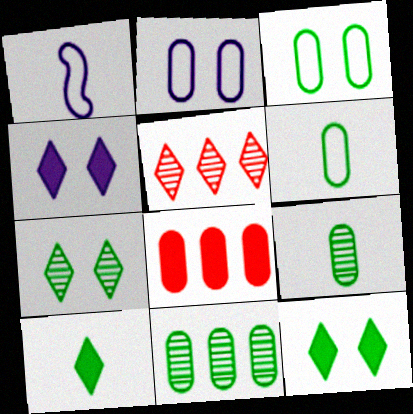[[1, 7, 8], 
[2, 8, 9]]